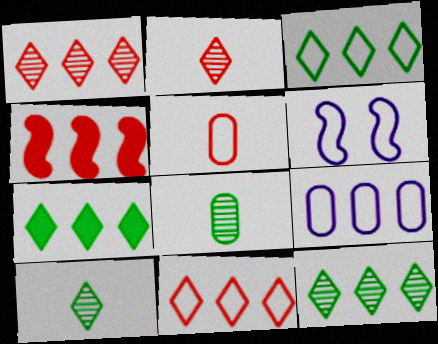[[3, 5, 6], 
[3, 7, 12], 
[4, 9, 12]]